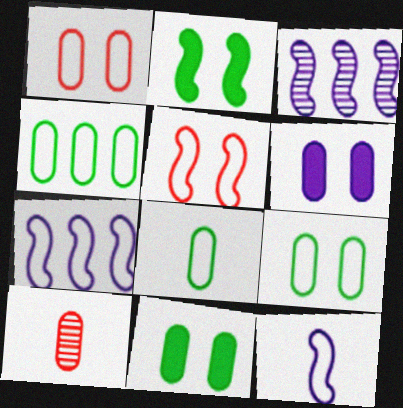[[4, 6, 10], 
[4, 8, 9]]